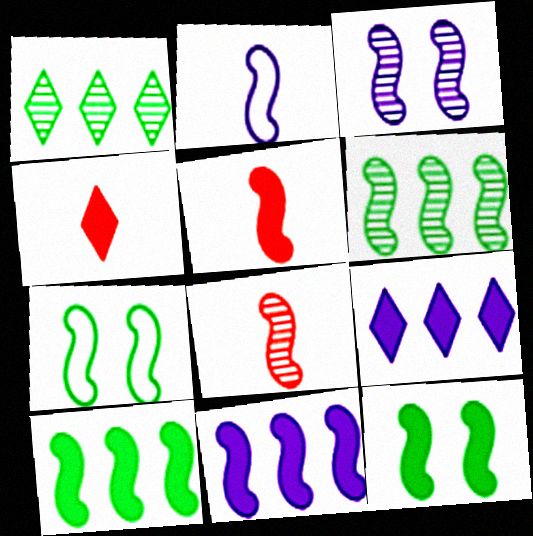[[2, 3, 11], 
[3, 6, 8], 
[5, 11, 12], 
[7, 8, 11]]